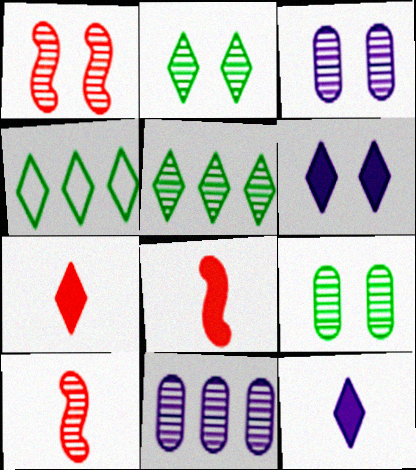[[1, 2, 3], 
[2, 10, 11], 
[3, 4, 8], 
[3, 5, 10]]